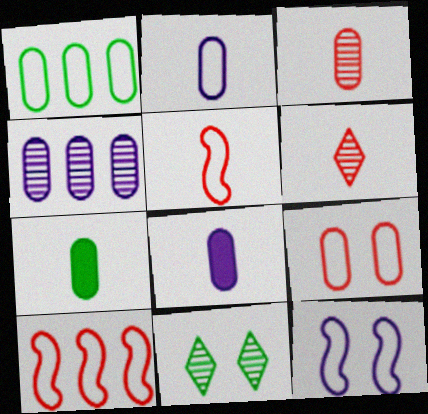[[1, 2, 9], 
[2, 3, 7], 
[4, 7, 9], 
[8, 10, 11]]